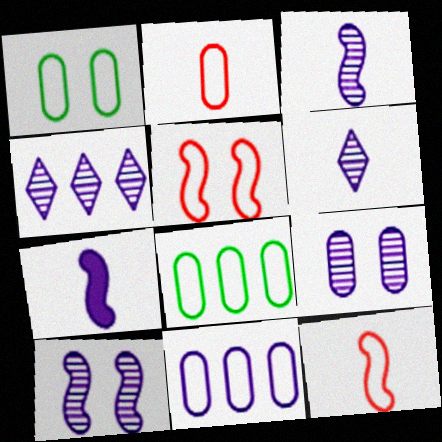[[1, 2, 11], 
[3, 4, 9]]